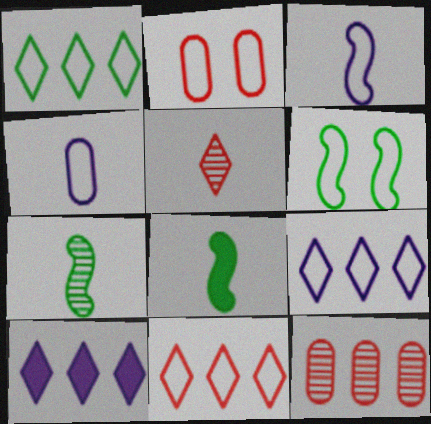[[1, 2, 3], 
[1, 9, 11], 
[2, 7, 10], 
[4, 5, 8], 
[4, 6, 11]]